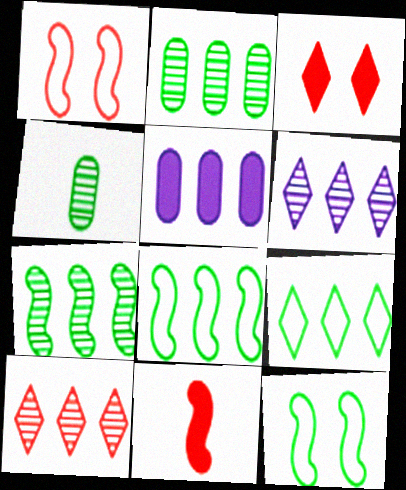[[5, 8, 10]]